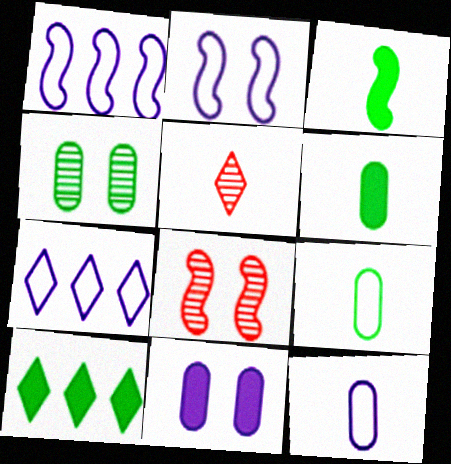[[1, 3, 8], 
[2, 7, 12], 
[3, 5, 12], 
[6, 7, 8], 
[8, 10, 12]]